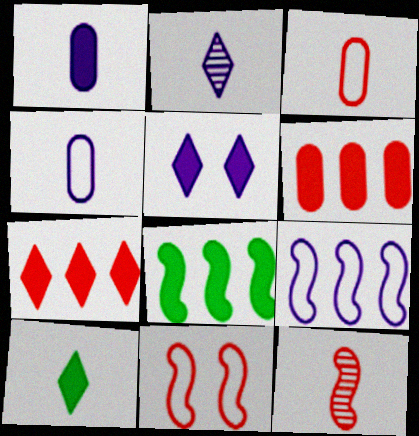[[4, 10, 12], 
[5, 7, 10]]